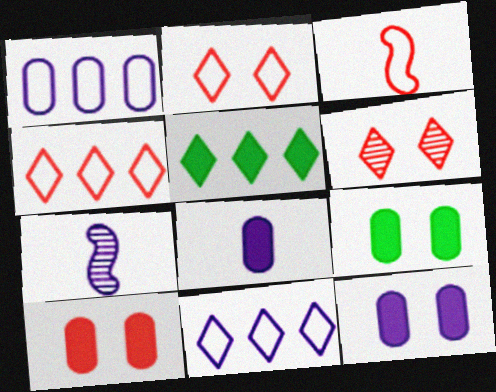[[4, 7, 9], 
[7, 11, 12], 
[9, 10, 12]]